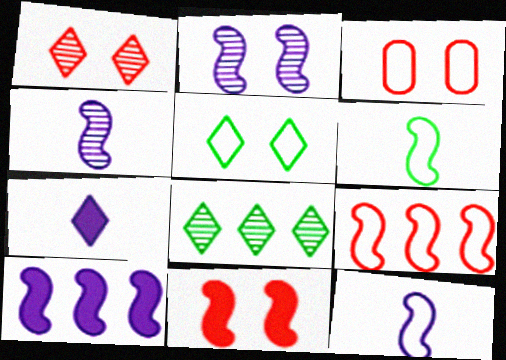[[1, 3, 11], 
[2, 10, 12]]